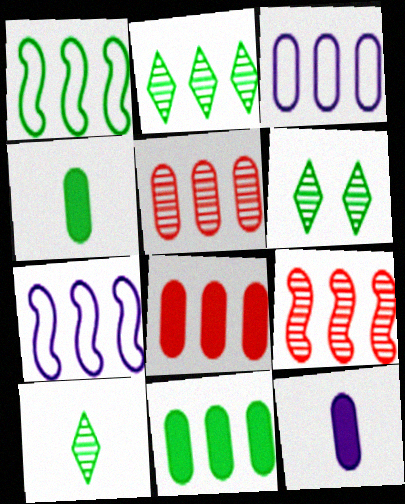[[1, 2, 11], 
[1, 4, 6], 
[2, 6, 10], 
[2, 7, 8], 
[3, 5, 11]]